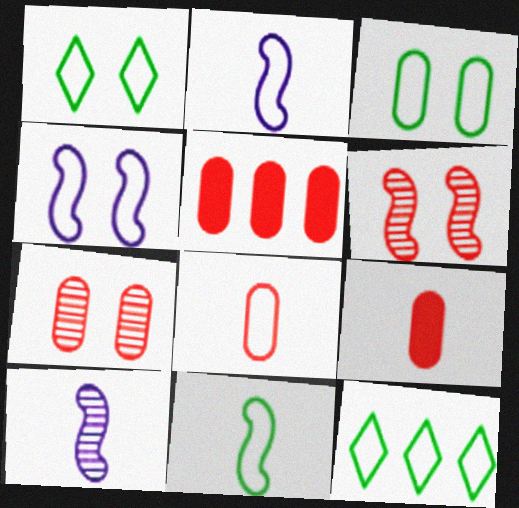[[1, 5, 10], 
[3, 11, 12], 
[4, 8, 12], 
[5, 7, 8]]